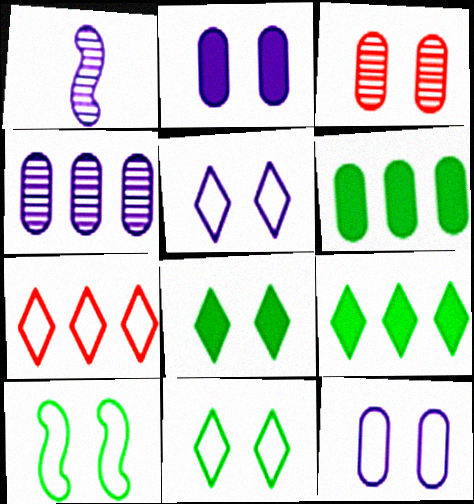[]